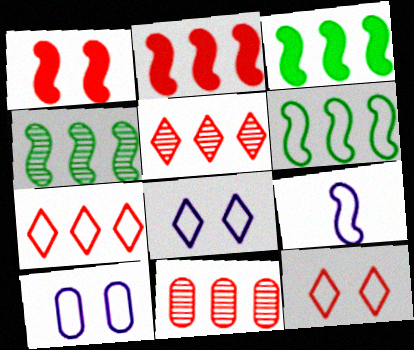[[1, 4, 9], 
[2, 7, 11], 
[3, 4, 6]]